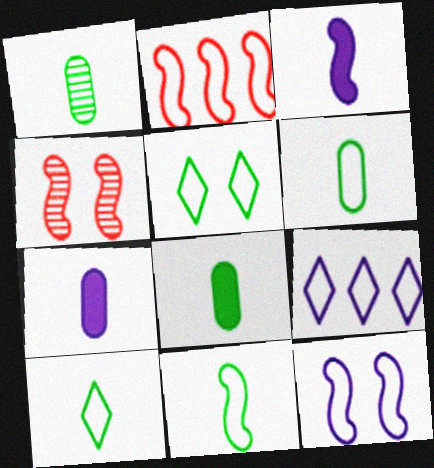[[1, 6, 8], 
[2, 11, 12], 
[4, 8, 9], 
[6, 10, 11]]